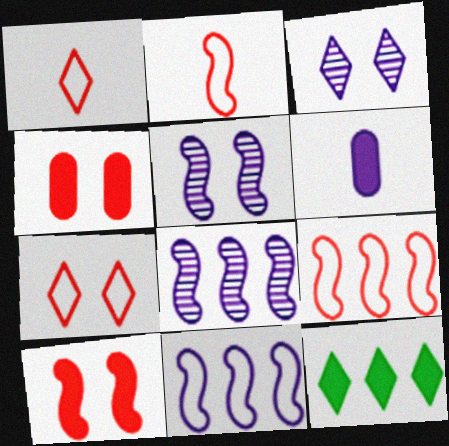[[1, 3, 12], 
[3, 6, 11], 
[6, 10, 12]]